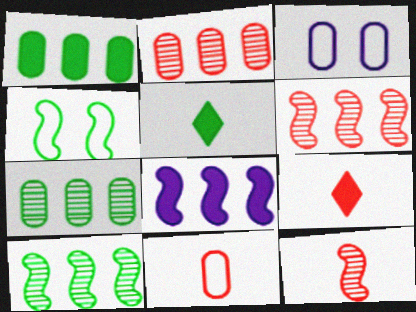[[3, 5, 6], 
[3, 9, 10], 
[4, 5, 7], 
[4, 8, 12], 
[9, 11, 12]]